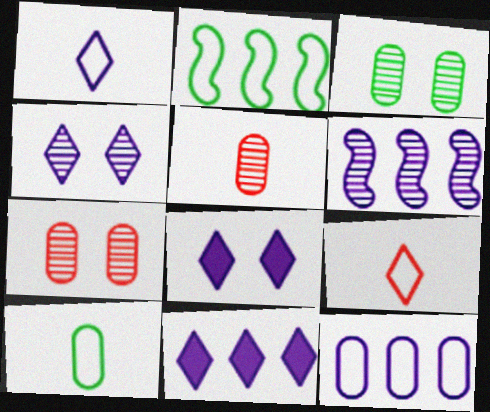[[1, 4, 11], 
[2, 5, 8], 
[6, 11, 12]]